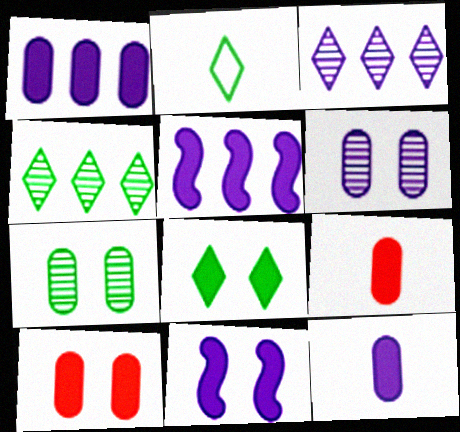[[2, 4, 8], 
[5, 8, 9], 
[8, 10, 11]]